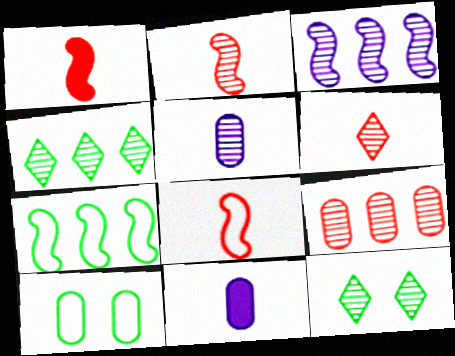[[1, 2, 8], 
[3, 4, 9], 
[9, 10, 11]]